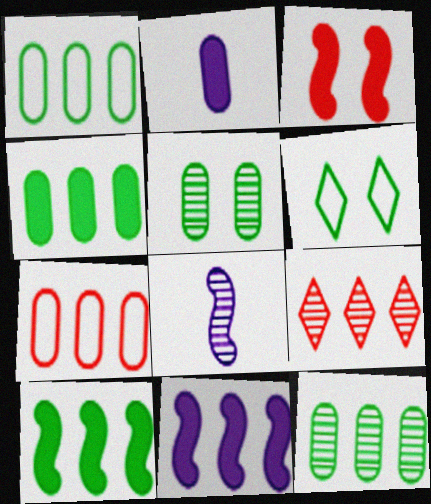[[1, 4, 12], 
[1, 9, 11], 
[2, 5, 7], 
[5, 8, 9]]